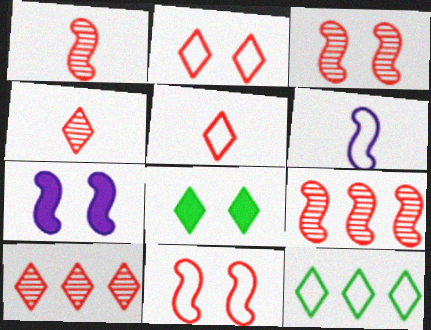[[1, 3, 9]]